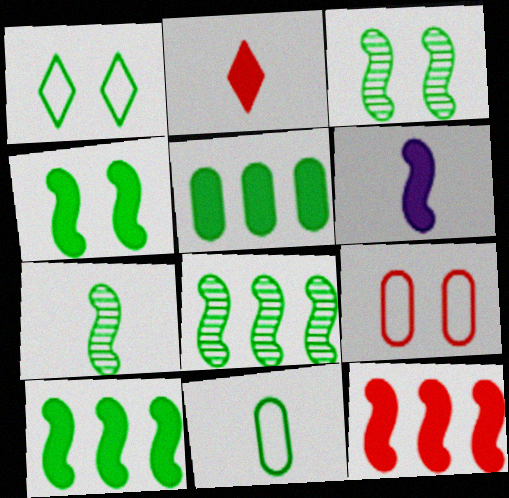[[1, 5, 7], 
[3, 7, 8], 
[4, 6, 12]]